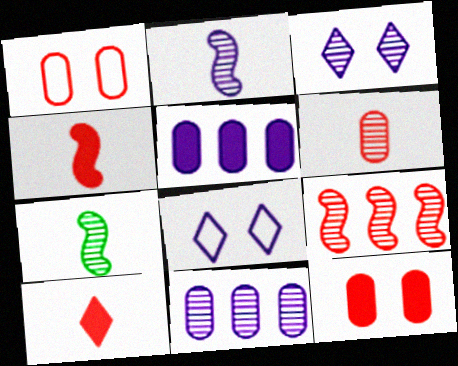[[1, 9, 10], 
[2, 3, 11], 
[2, 5, 8]]